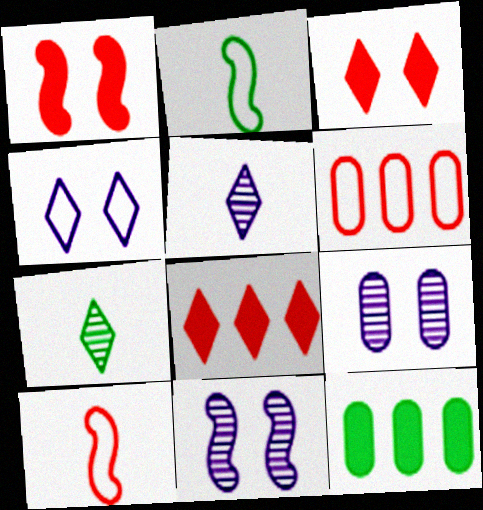[[2, 4, 6], 
[2, 8, 9], 
[4, 7, 8]]